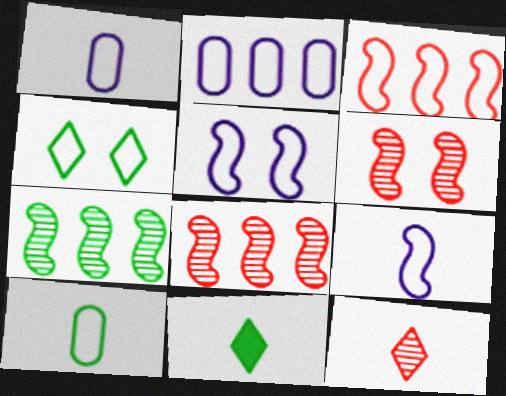[[1, 3, 4], 
[2, 6, 11]]